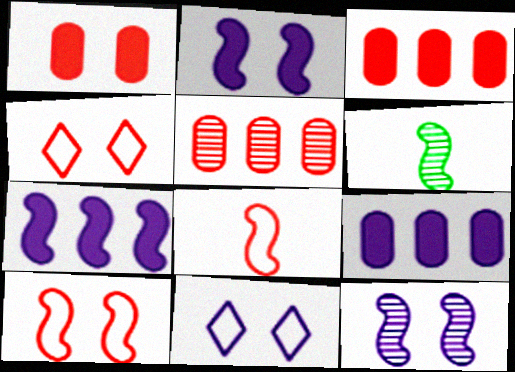[[3, 6, 11], 
[4, 6, 9], 
[6, 7, 10]]